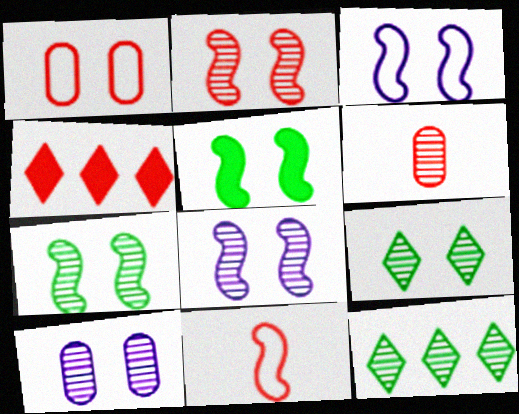[[2, 3, 5], 
[2, 7, 8], 
[2, 9, 10], 
[6, 8, 12]]